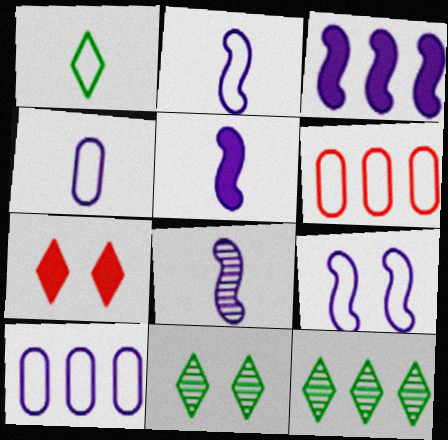[[1, 6, 9], 
[2, 5, 8], 
[3, 6, 12], 
[3, 8, 9], 
[5, 6, 11]]